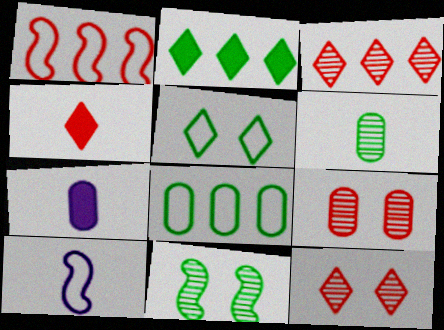[[1, 4, 9], 
[2, 9, 10], 
[4, 6, 10], 
[7, 8, 9]]